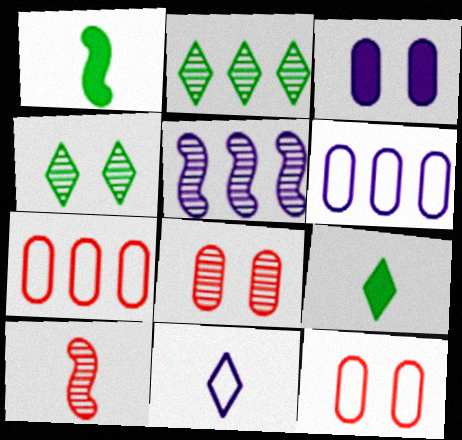[[3, 5, 11], 
[5, 9, 12]]